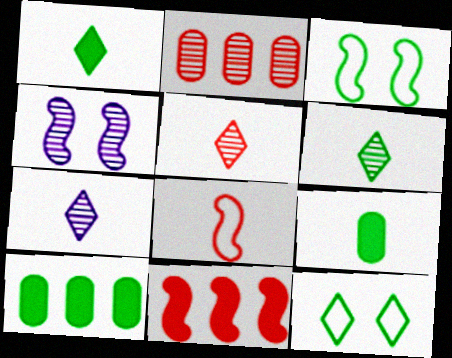[[2, 4, 6], 
[3, 6, 10], 
[5, 6, 7], 
[7, 8, 9]]